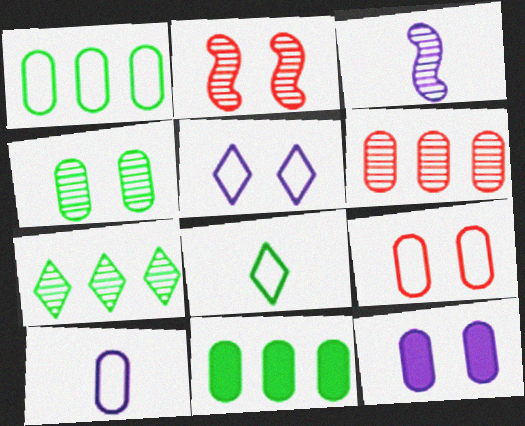[[1, 9, 10], 
[4, 9, 12]]